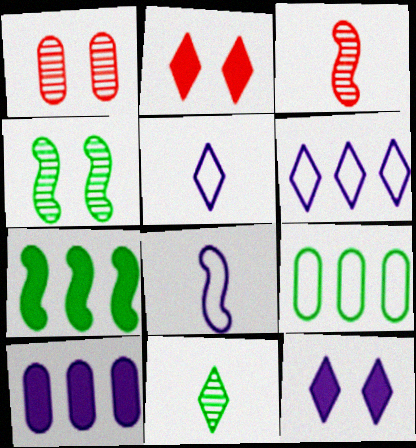[[1, 5, 7], 
[2, 6, 11], 
[3, 9, 12]]